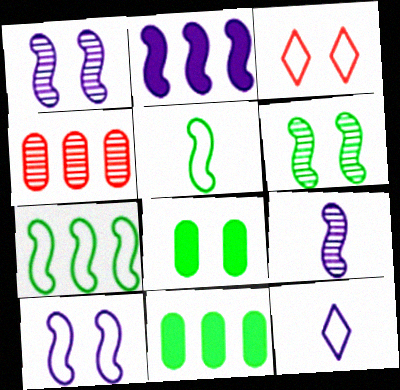[[1, 3, 8], 
[2, 9, 10], 
[3, 9, 11]]